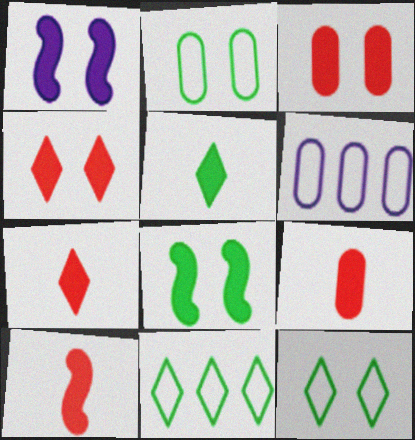[[7, 9, 10]]